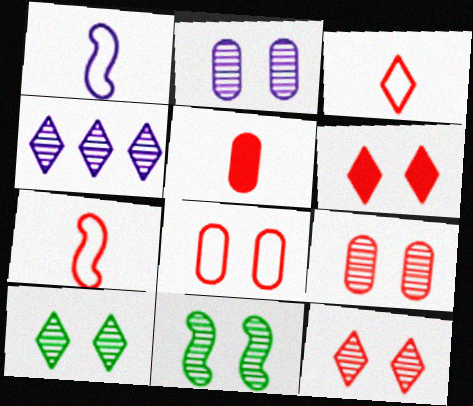[[2, 11, 12]]